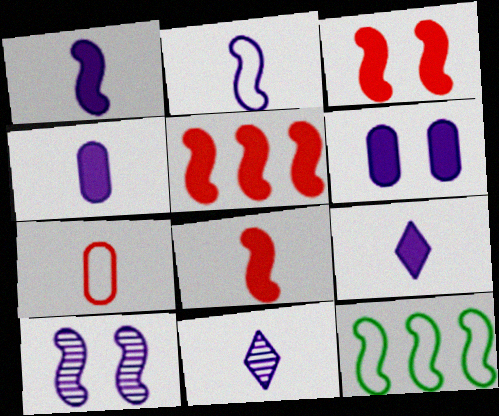[[1, 4, 9], 
[2, 4, 11], 
[3, 5, 8], 
[8, 10, 12]]